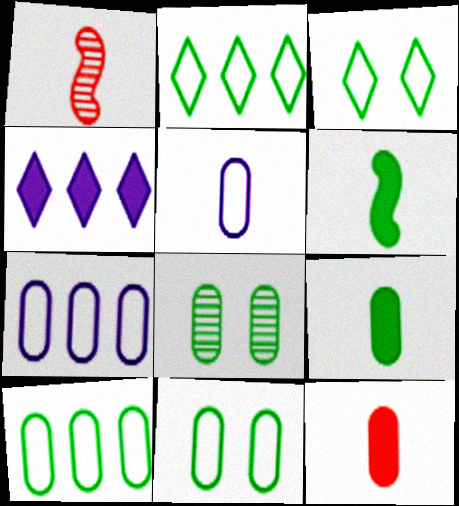[[1, 4, 11], 
[2, 6, 8], 
[7, 8, 12], 
[8, 9, 10]]